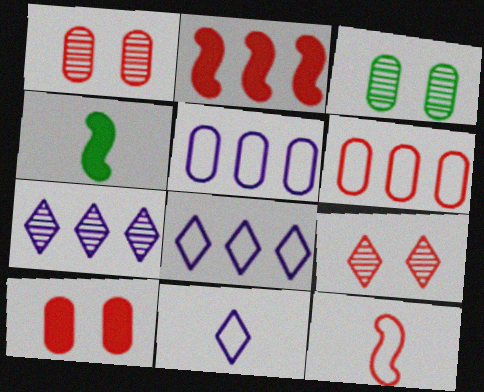[[1, 4, 8], 
[2, 3, 11], 
[4, 5, 9]]